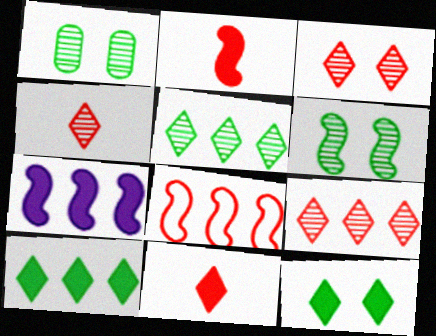[[3, 4, 9]]